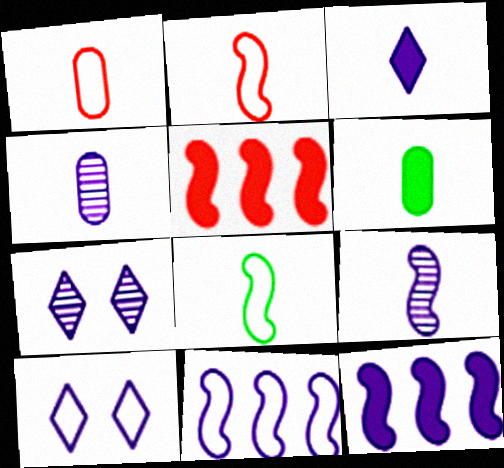[[1, 4, 6], 
[4, 10, 12]]